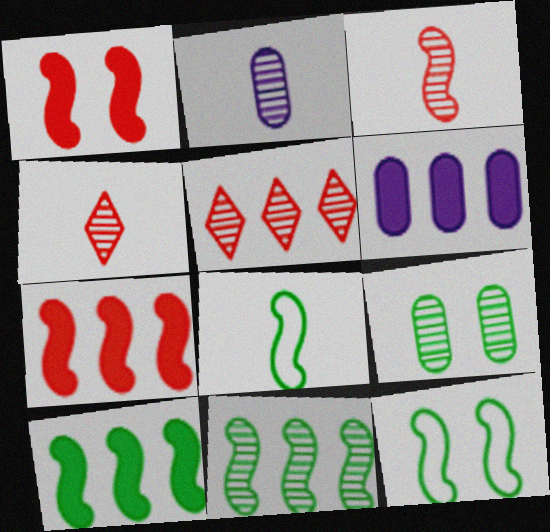[[4, 6, 12]]